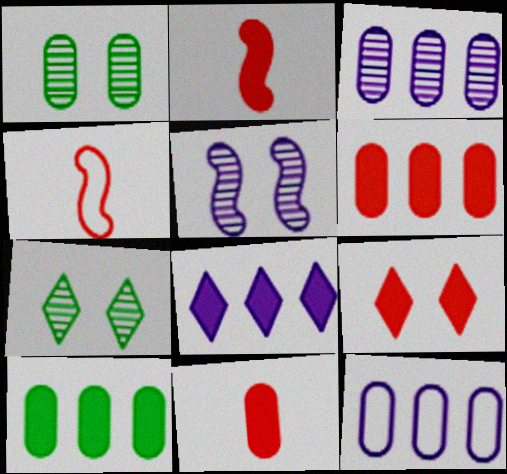[[1, 4, 8], 
[1, 11, 12], 
[2, 6, 9], 
[2, 7, 12]]